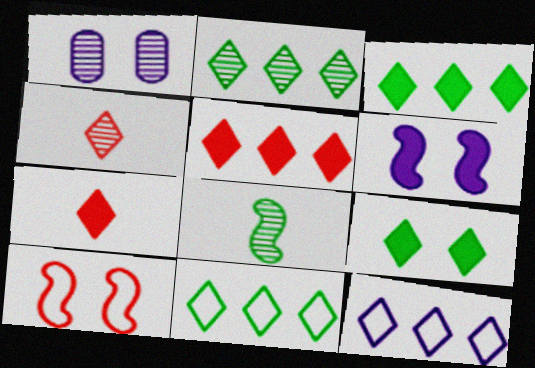[[1, 9, 10], 
[2, 3, 11], 
[2, 5, 12], 
[4, 9, 12]]